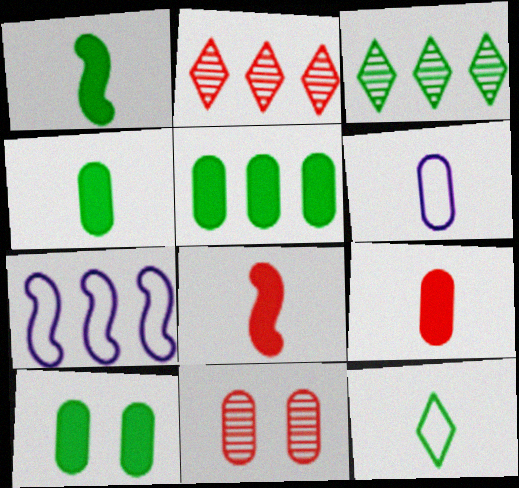[[2, 5, 7], 
[4, 5, 10], 
[5, 6, 11]]